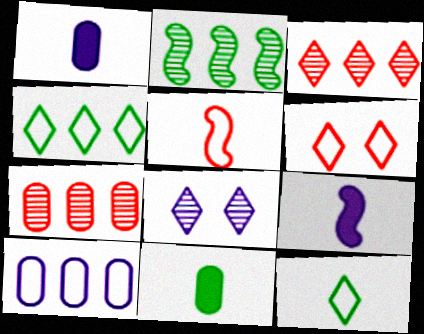[[1, 2, 6], 
[8, 9, 10]]